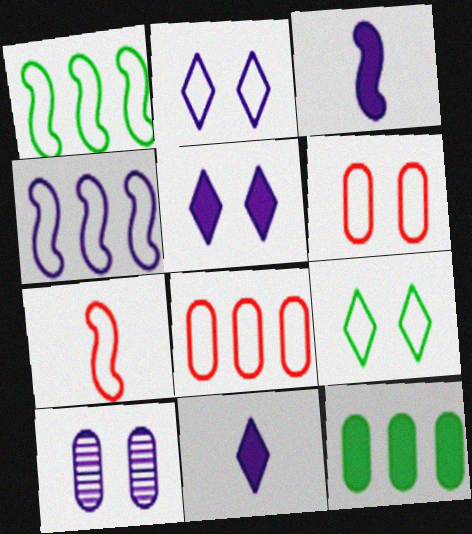[[4, 10, 11]]